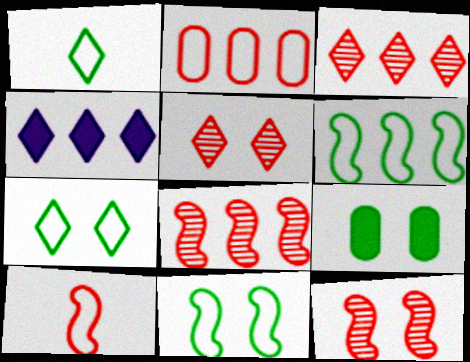[[1, 4, 5]]